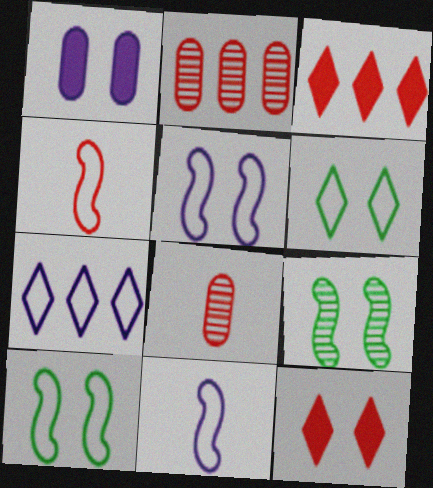[[2, 4, 12]]